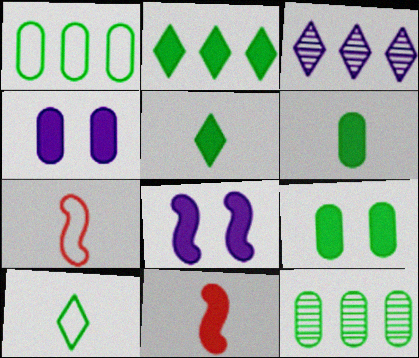[[2, 4, 11], 
[3, 7, 9]]